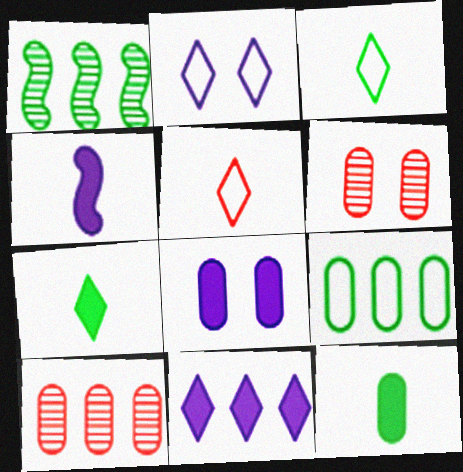[[1, 5, 8], 
[4, 8, 11]]